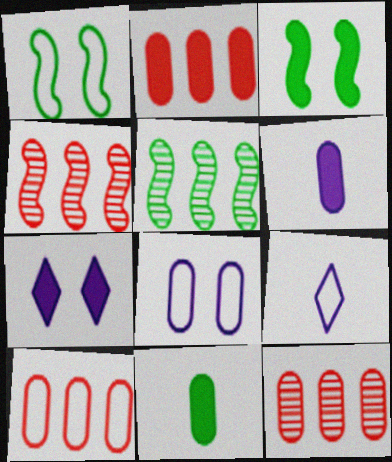[[1, 9, 10], 
[2, 10, 12], 
[3, 9, 12], 
[8, 11, 12]]